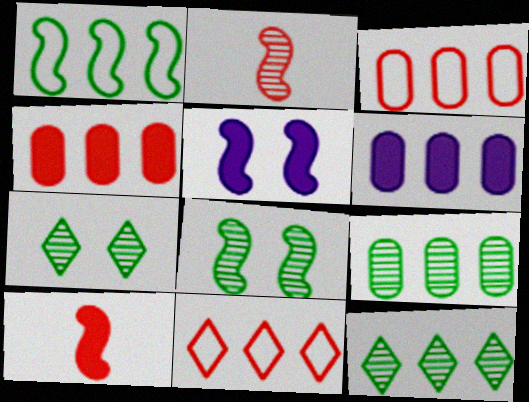[[1, 2, 5], 
[3, 6, 9]]